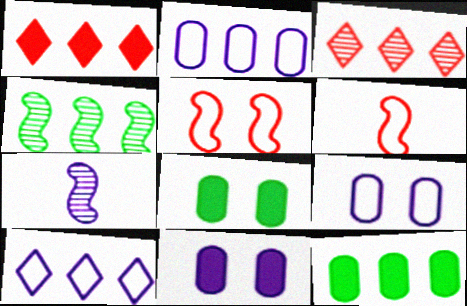[[1, 2, 4], 
[7, 10, 11]]